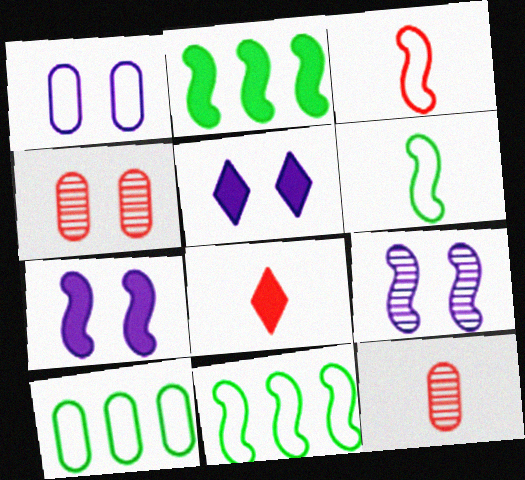[[1, 5, 9], 
[2, 3, 9], 
[3, 8, 12], 
[5, 11, 12], 
[8, 9, 10]]